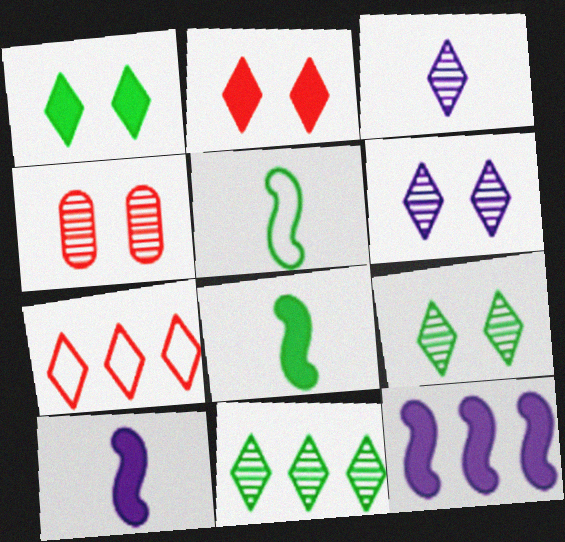[[1, 3, 7]]